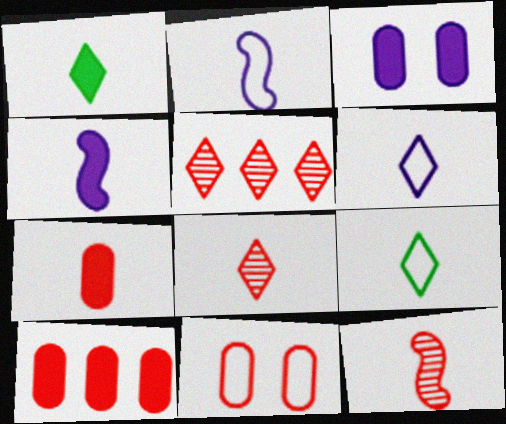[[1, 4, 7], 
[1, 6, 8]]